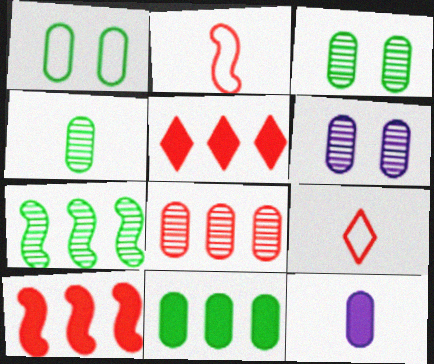[[1, 4, 11], 
[1, 8, 12], 
[4, 6, 8]]